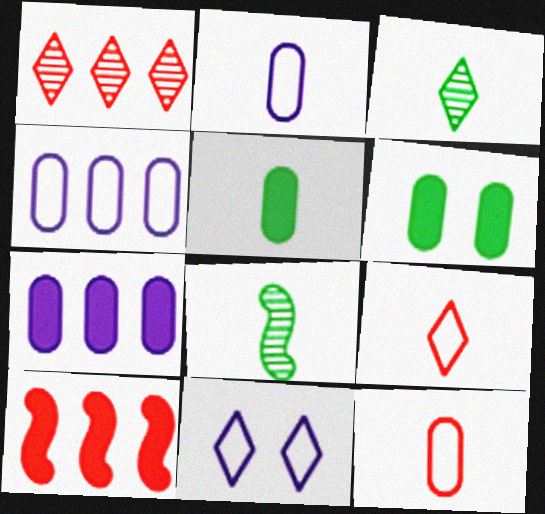[]